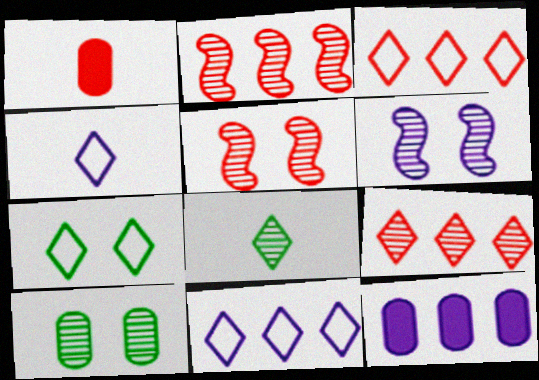[[1, 3, 5], 
[3, 4, 7], 
[4, 6, 12]]